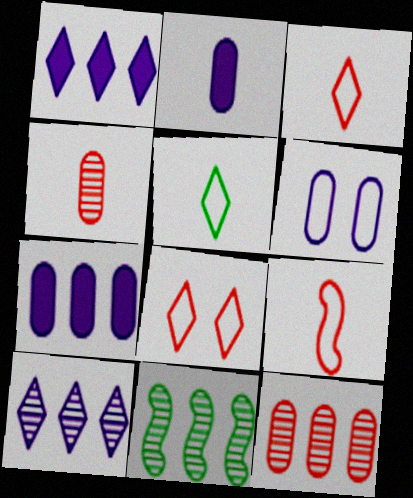[[2, 8, 11], 
[10, 11, 12]]